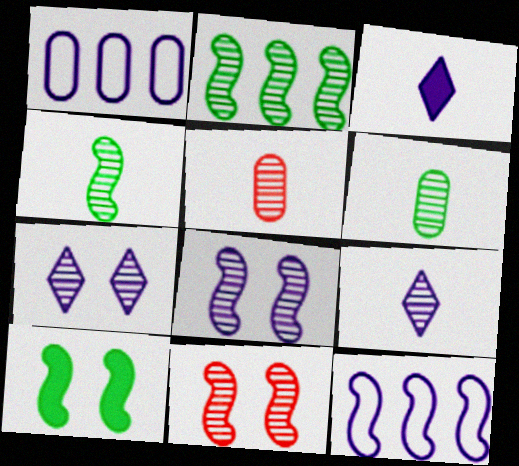[[1, 3, 8], 
[2, 5, 7], 
[4, 5, 9]]